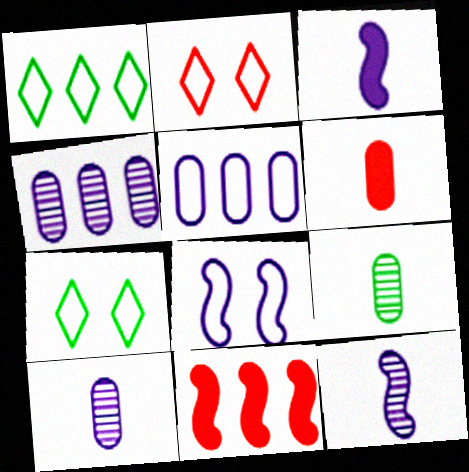[[1, 4, 11], 
[7, 10, 11]]